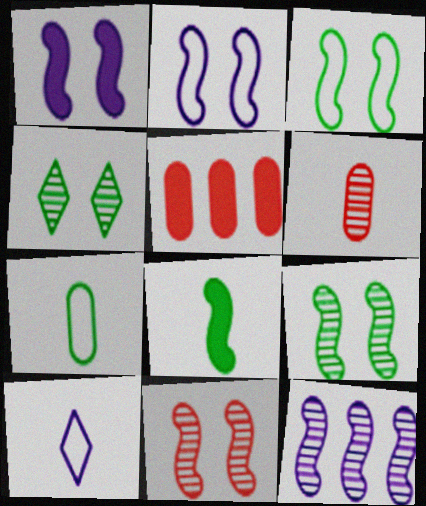[[1, 3, 11], 
[4, 6, 12], 
[5, 9, 10], 
[6, 8, 10]]